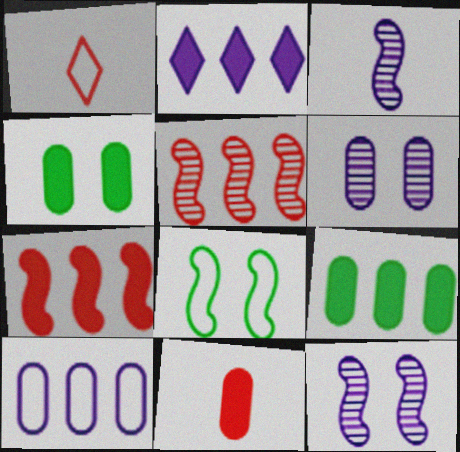[[1, 8, 10], 
[1, 9, 12], 
[2, 7, 9], 
[3, 7, 8]]